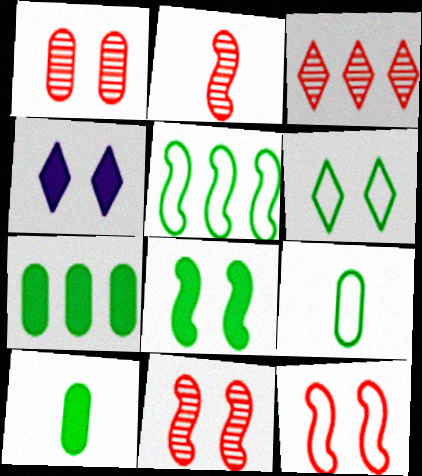[[1, 2, 3], 
[5, 6, 9]]